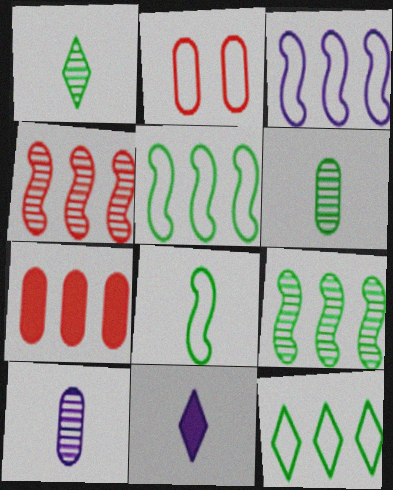[[2, 9, 11]]